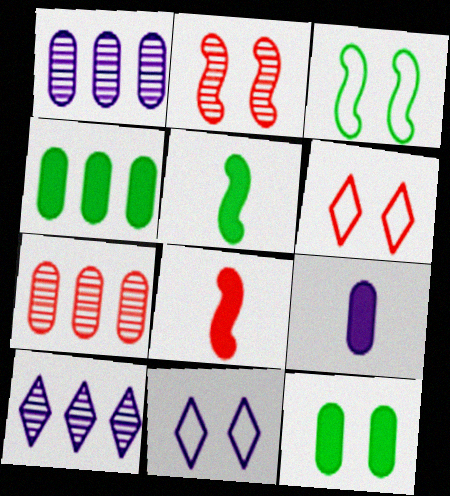[[1, 5, 6], 
[2, 11, 12], 
[5, 7, 11], 
[6, 7, 8]]